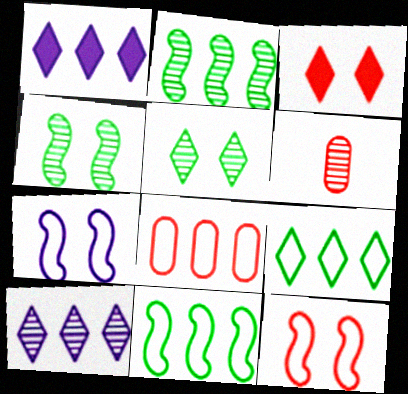[[1, 2, 8], 
[4, 6, 10]]